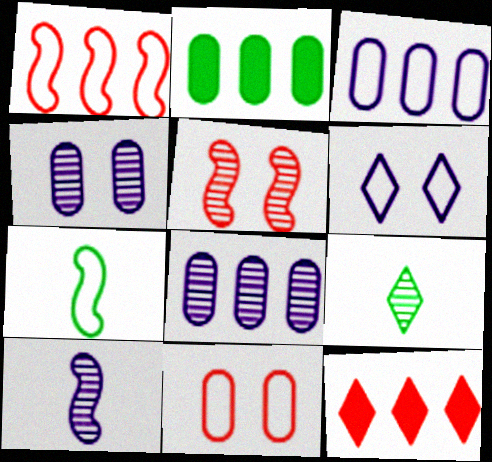[[4, 7, 12], 
[5, 8, 9], 
[6, 9, 12]]